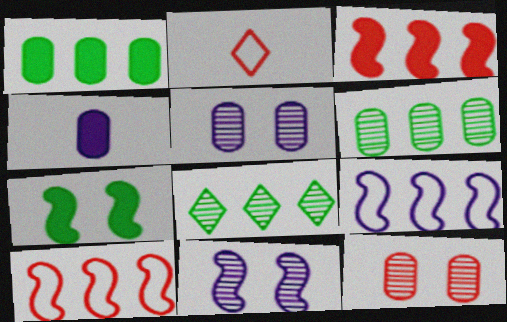[[1, 2, 11], 
[2, 3, 12]]